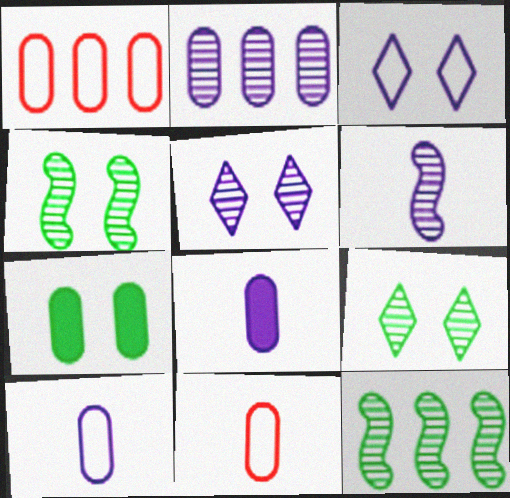[[2, 5, 6], 
[2, 7, 11]]